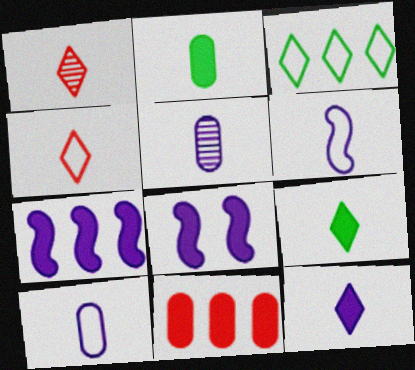[[1, 2, 6], 
[5, 6, 12], 
[8, 9, 11]]